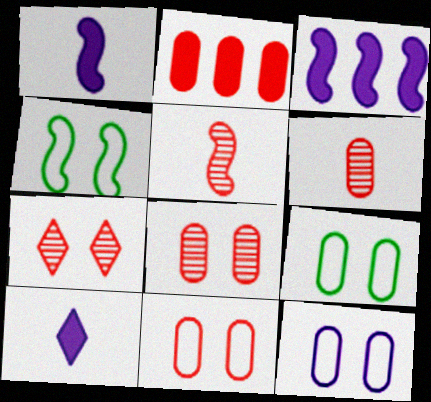[[2, 6, 11], 
[3, 4, 5], 
[9, 11, 12]]